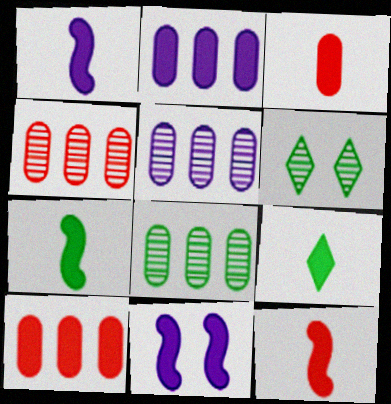[[1, 3, 9], 
[1, 7, 12], 
[4, 5, 8], 
[9, 10, 11]]